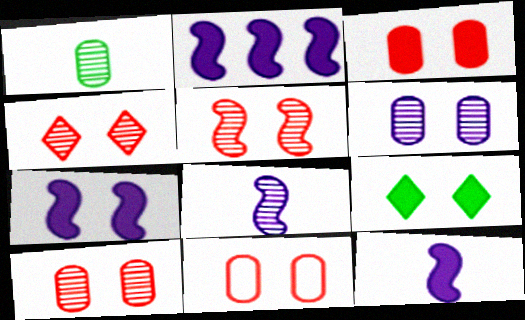[[2, 7, 12], 
[3, 7, 9], 
[3, 10, 11], 
[4, 5, 10]]